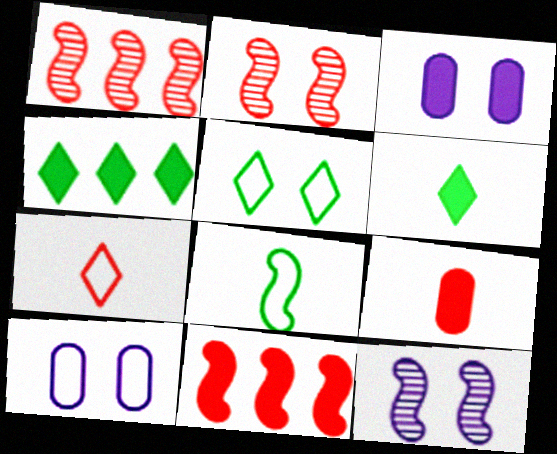[[1, 6, 10], 
[2, 3, 5], 
[3, 6, 11], 
[8, 11, 12]]